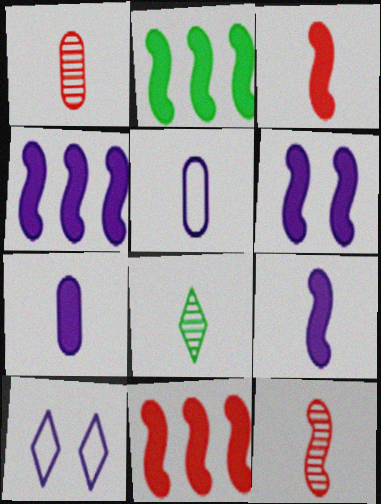[[1, 2, 10], 
[2, 3, 6], 
[2, 4, 11], 
[3, 5, 8], 
[4, 6, 9]]